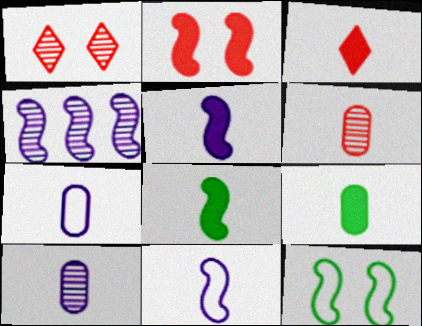[[3, 5, 9], 
[6, 7, 9]]